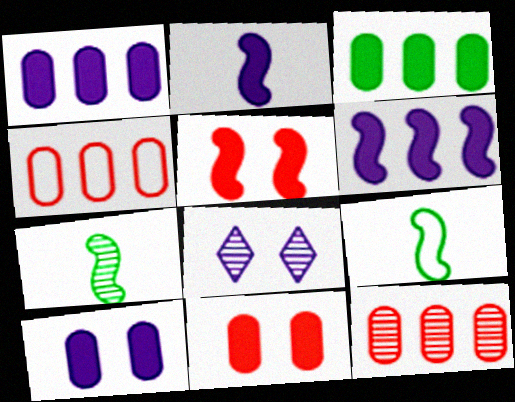[[7, 8, 12]]